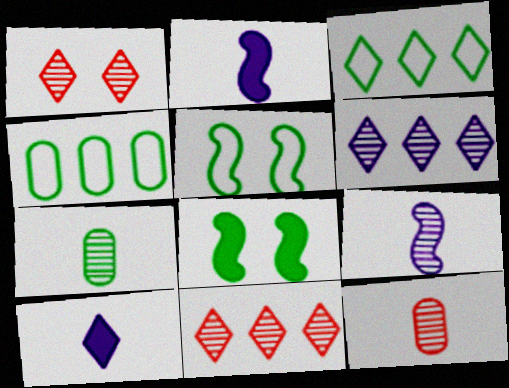[[1, 2, 4], 
[1, 3, 10], 
[3, 7, 8]]